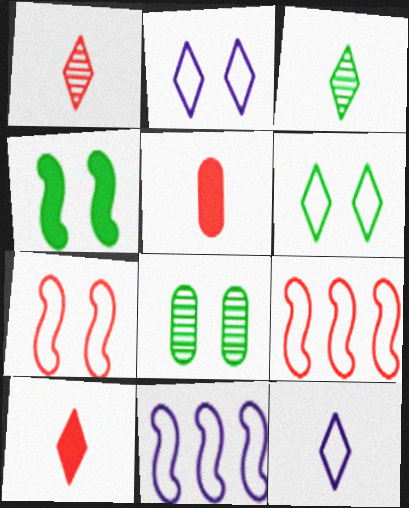[[3, 10, 12], 
[4, 6, 8], 
[8, 10, 11]]